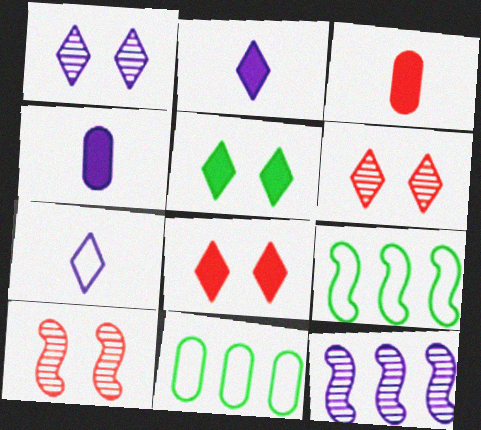[[1, 3, 9], 
[2, 10, 11], 
[4, 6, 9]]